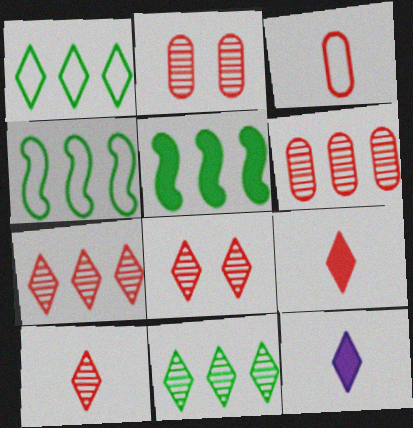[[1, 8, 12], 
[2, 4, 12], 
[7, 8, 10]]